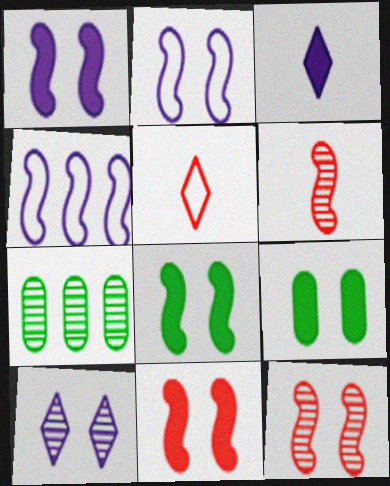[[1, 5, 7], 
[1, 8, 11], 
[2, 8, 12], 
[4, 6, 8], 
[6, 7, 10]]